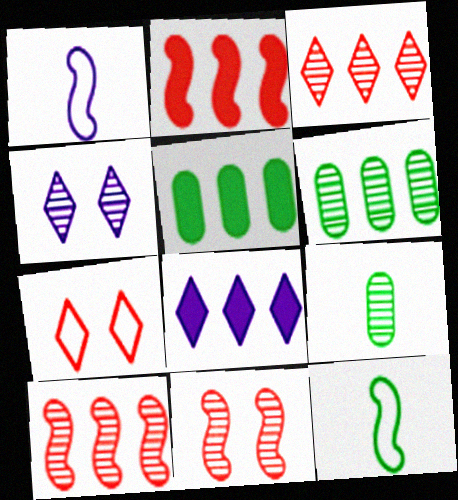[[2, 5, 8], 
[4, 9, 10]]